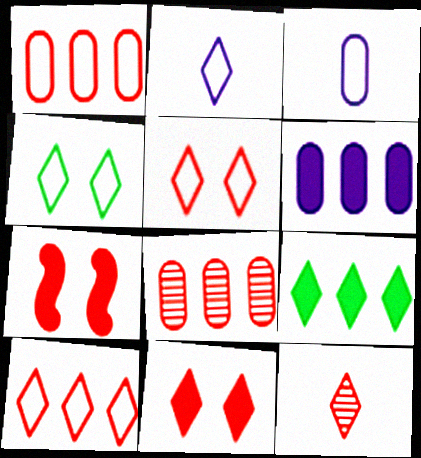[[1, 7, 12], 
[2, 4, 10], 
[10, 11, 12]]